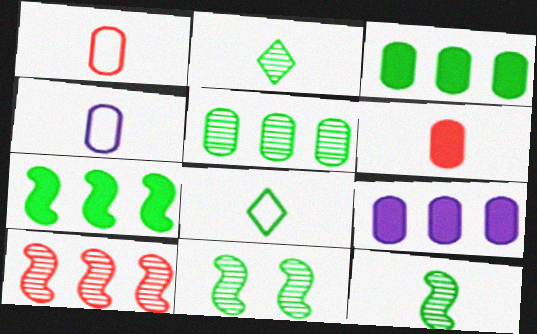[[2, 5, 11], 
[3, 8, 11]]